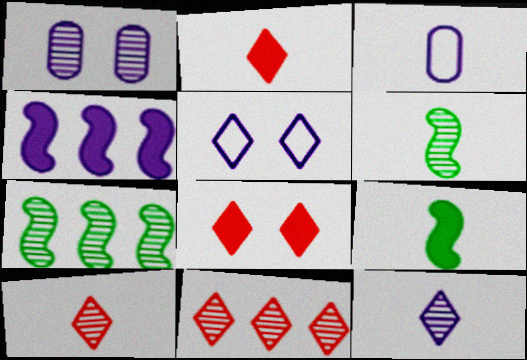[[1, 6, 11], 
[1, 7, 10], 
[2, 3, 6], 
[3, 7, 8], 
[3, 9, 10]]